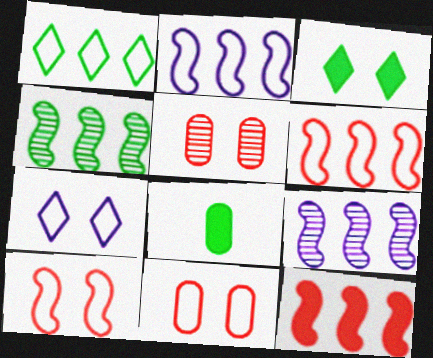[[2, 4, 12]]